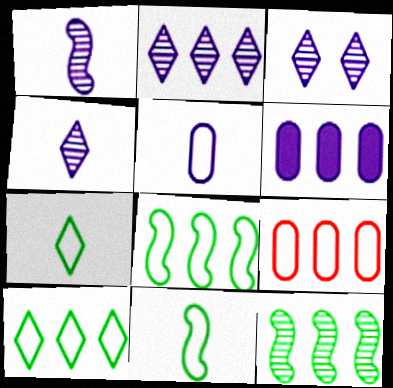[[2, 3, 4]]